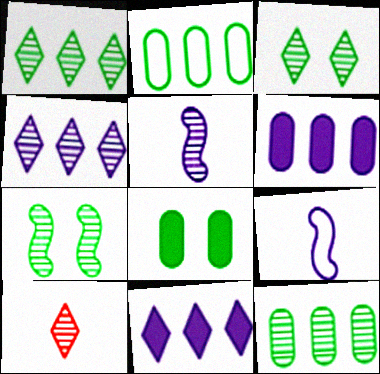[[3, 4, 10]]